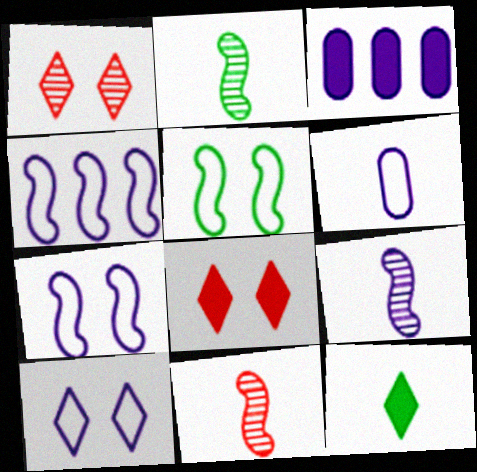[[2, 9, 11], 
[3, 9, 10], 
[4, 6, 10], 
[6, 11, 12]]